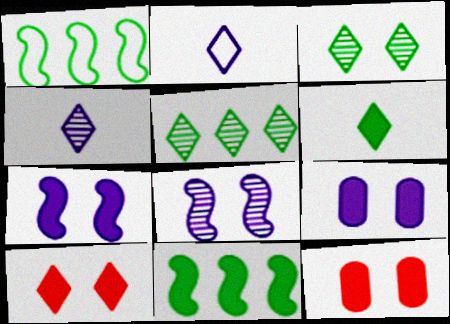[[1, 4, 12], 
[2, 5, 10]]